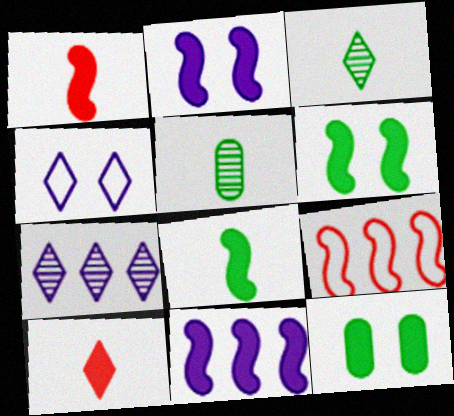[[1, 6, 11], 
[10, 11, 12]]